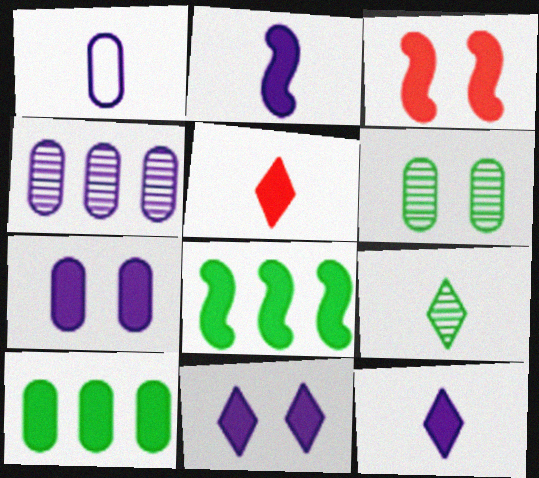[[1, 4, 7], 
[2, 3, 8], 
[3, 10, 12], 
[5, 7, 8]]